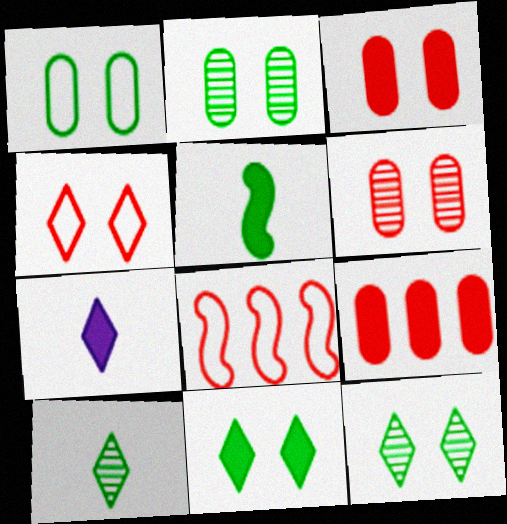[[2, 7, 8]]